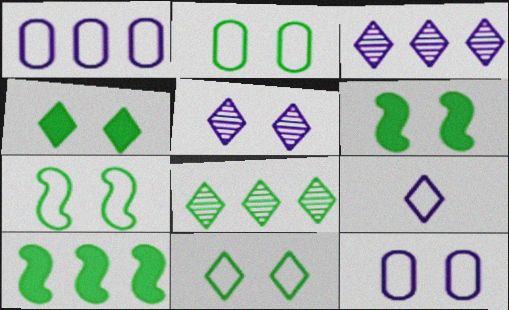[[2, 7, 11]]